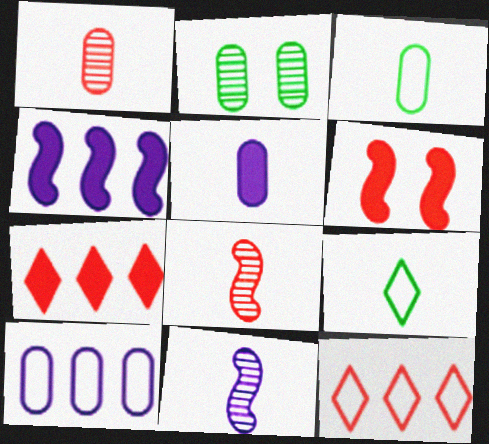[[1, 3, 5], 
[1, 6, 12], 
[5, 8, 9]]